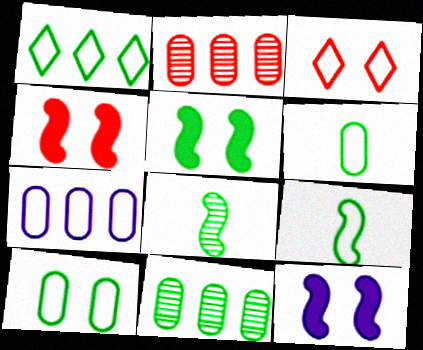[[1, 9, 10], 
[3, 7, 9], 
[4, 5, 12]]